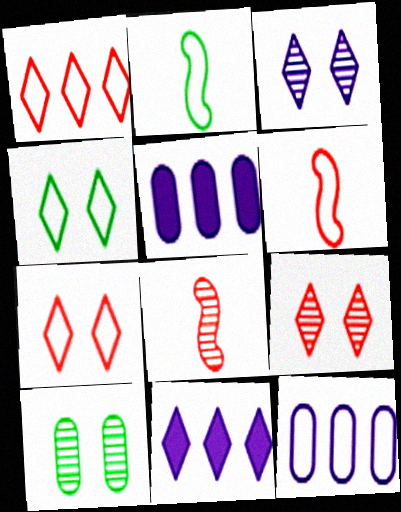[[2, 5, 9], 
[2, 7, 12], 
[4, 5, 8], 
[4, 6, 12], 
[6, 10, 11]]